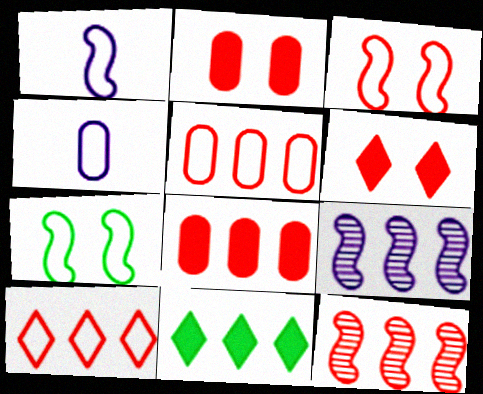[[4, 7, 10], 
[5, 9, 11], 
[8, 10, 12]]